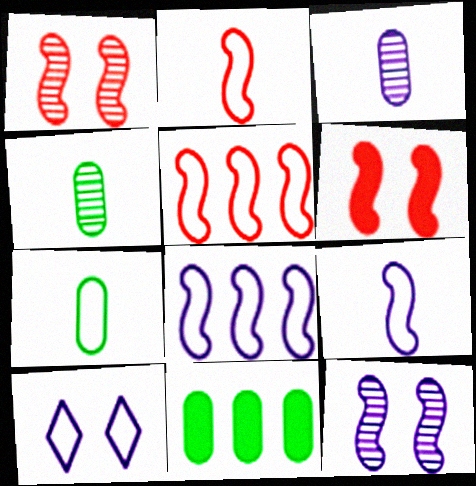[[5, 7, 10]]